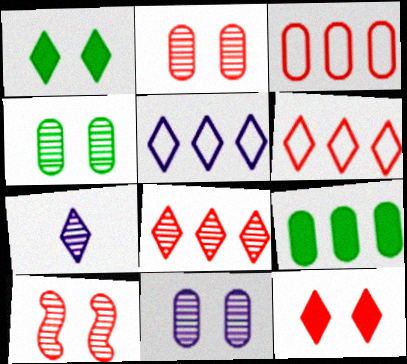[[1, 6, 7], 
[2, 4, 11]]